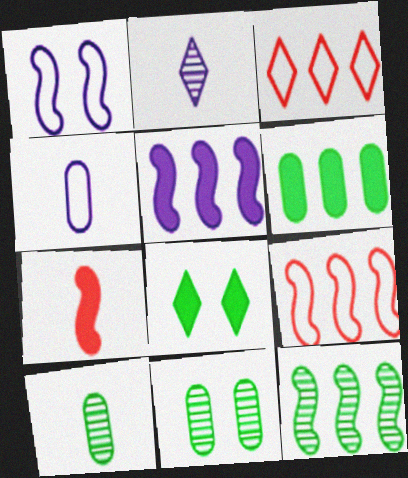[[1, 7, 12], 
[2, 3, 8], 
[5, 9, 12]]